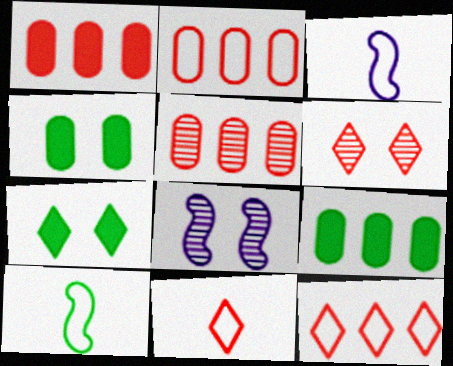[[1, 2, 5], 
[3, 5, 7], 
[3, 6, 9], 
[8, 9, 11]]